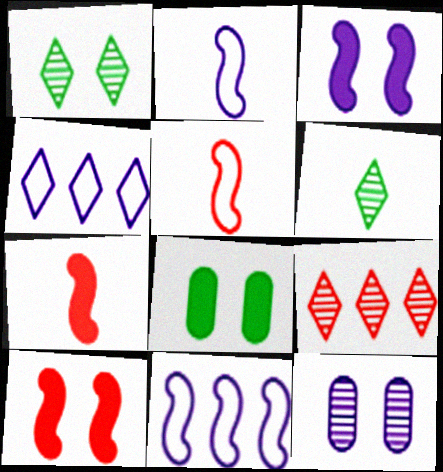[[2, 8, 9]]